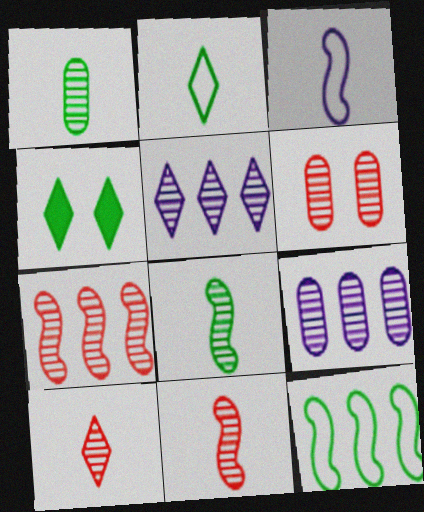[[1, 4, 12], 
[1, 6, 9], 
[5, 6, 8], 
[6, 7, 10]]